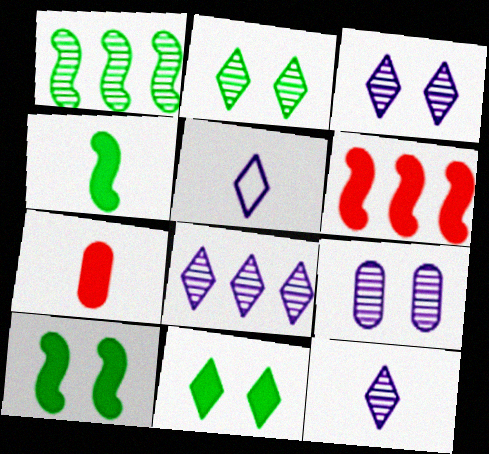[[3, 8, 12]]